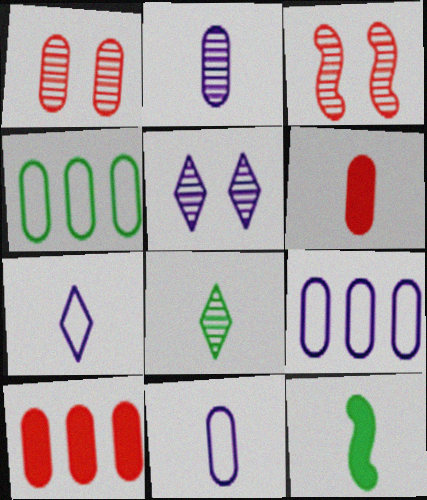[]